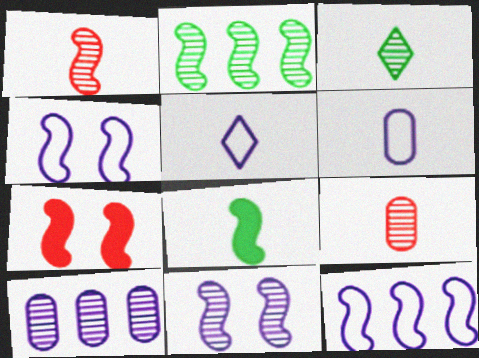[[1, 2, 11], 
[5, 8, 9]]